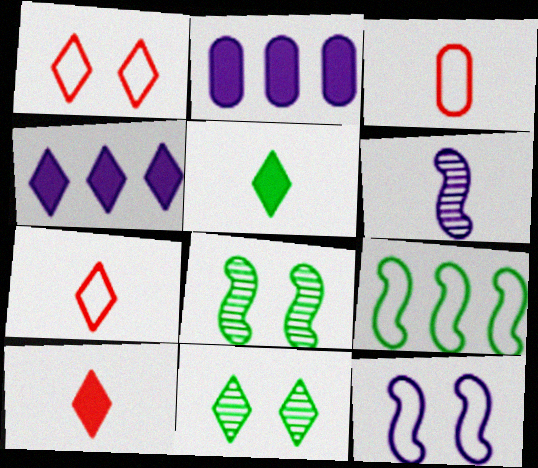[[2, 7, 8], 
[3, 4, 8], 
[3, 5, 6], 
[4, 7, 11]]